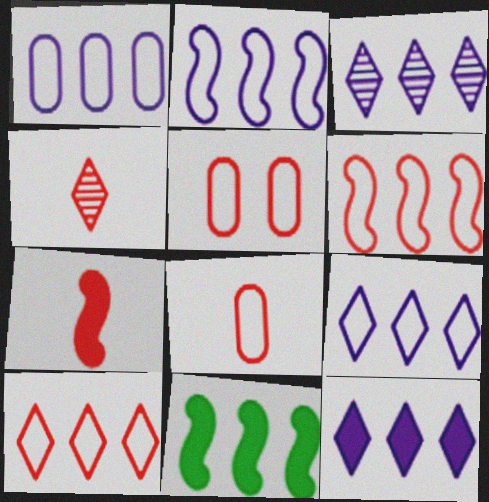[[1, 2, 9], 
[3, 9, 12], 
[4, 7, 8]]